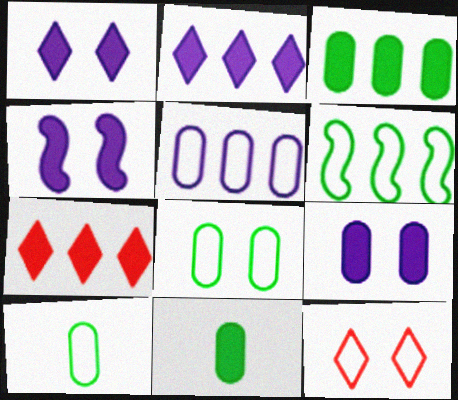[[1, 4, 9], 
[4, 7, 11]]